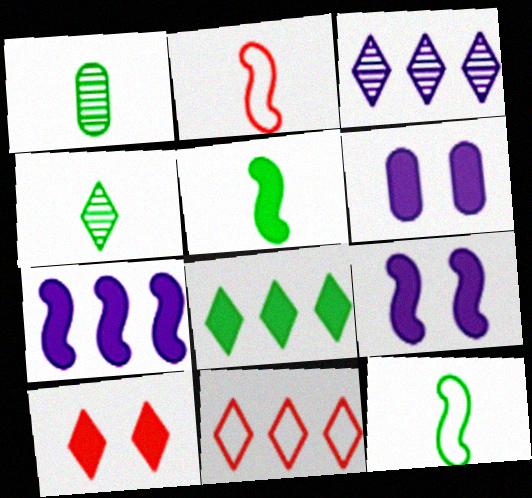[[1, 9, 11], 
[3, 8, 11]]